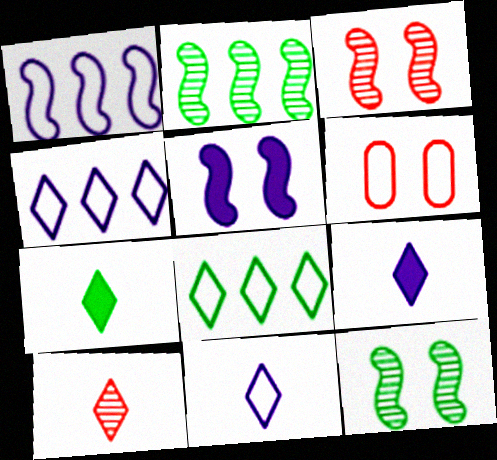[[2, 6, 9], 
[7, 10, 11]]